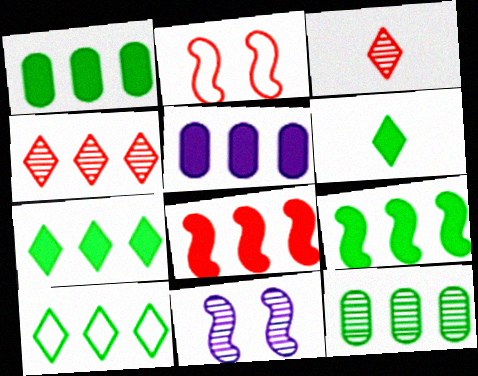[[1, 7, 9], 
[3, 11, 12], 
[5, 7, 8], 
[9, 10, 12]]